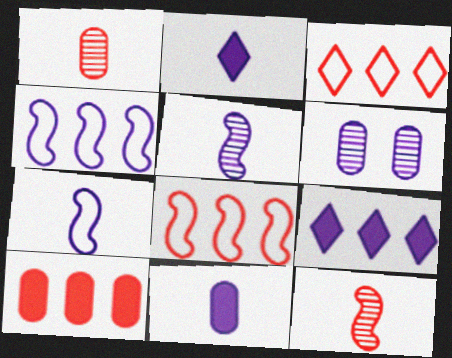[[2, 4, 6], 
[6, 7, 9]]